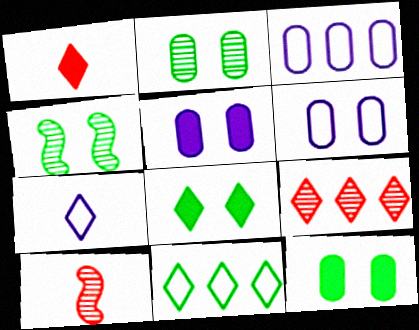[[1, 3, 4], 
[3, 8, 10], 
[5, 10, 11], 
[7, 8, 9]]